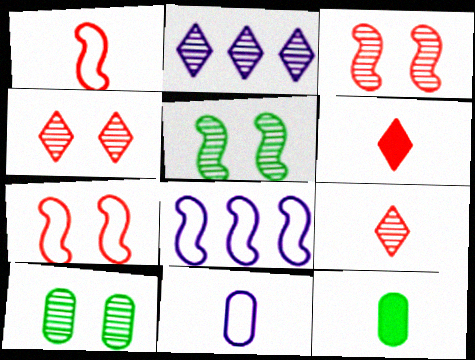[[2, 7, 12], 
[4, 8, 12], 
[6, 8, 10]]